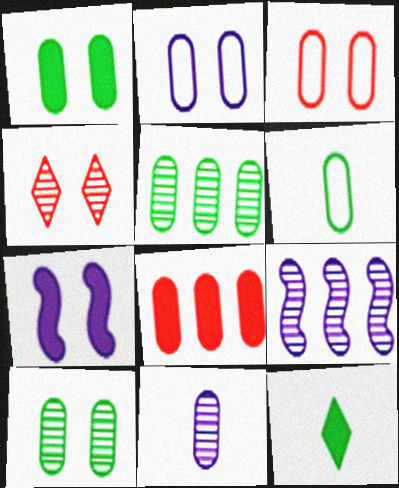[[1, 5, 6], 
[3, 9, 12], 
[7, 8, 12]]